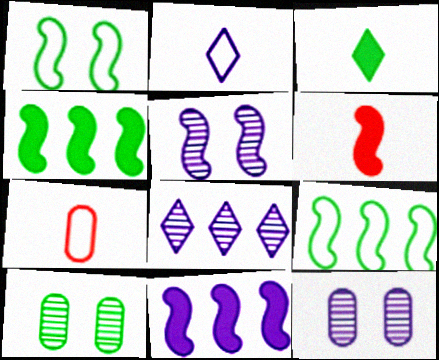[[2, 11, 12], 
[3, 9, 10], 
[5, 6, 9]]